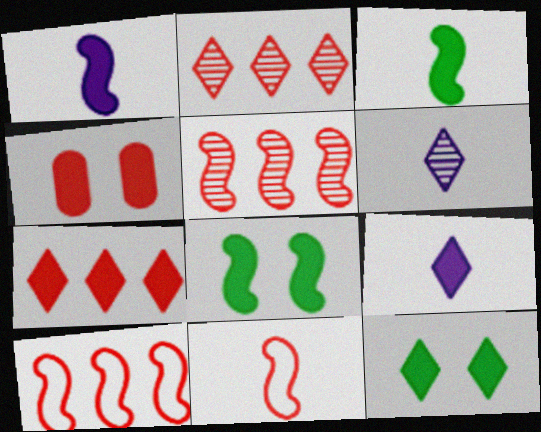[[2, 4, 11], 
[7, 9, 12]]